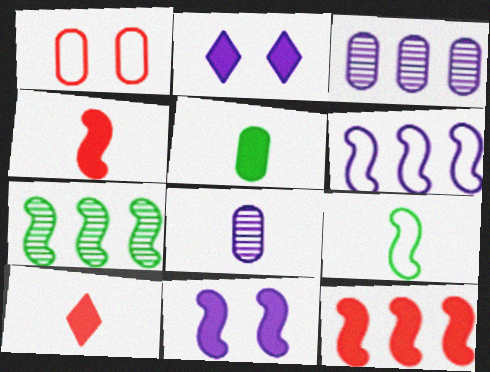[[1, 3, 5], 
[2, 5, 12], 
[2, 6, 8], 
[6, 7, 12], 
[8, 9, 10]]